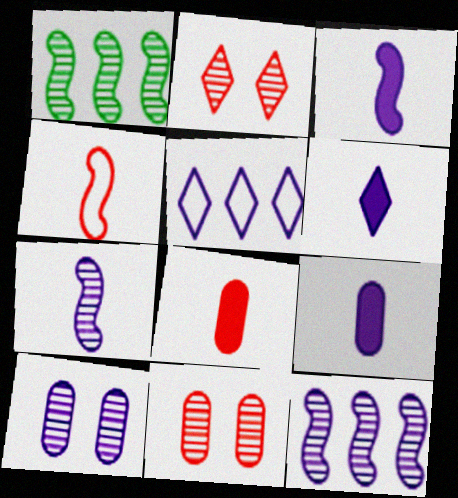[[3, 5, 10], 
[3, 6, 9]]